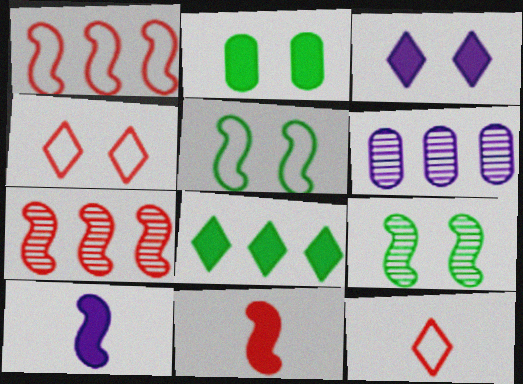[[1, 6, 8], 
[1, 9, 10], 
[5, 7, 10]]